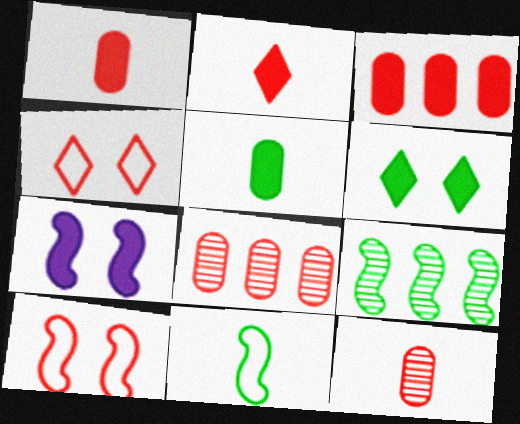[[2, 8, 10]]